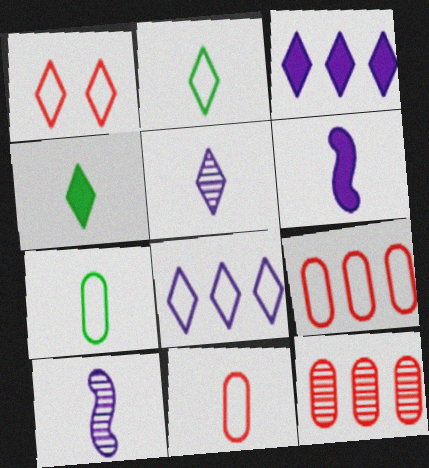[[1, 2, 8], 
[4, 10, 11]]